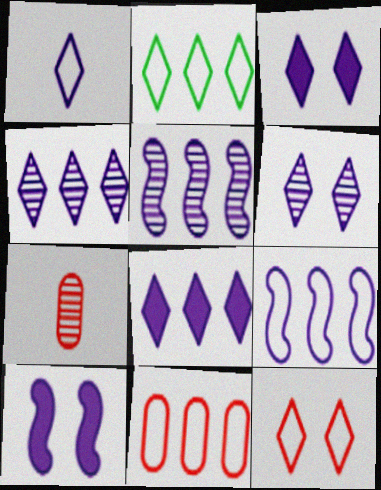[[1, 2, 12], 
[1, 3, 4], 
[1, 6, 8], 
[2, 7, 10], 
[2, 9, 11]]